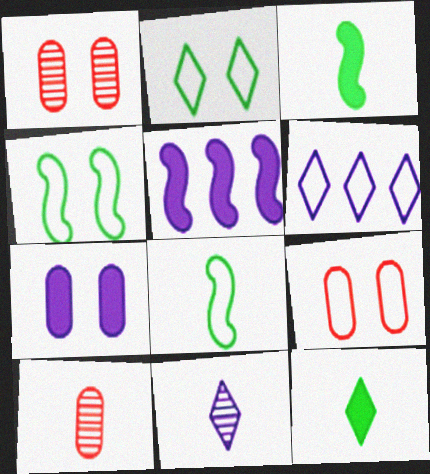[[1, 3, 6], 
[2, 5, 10], 
[6, 8, 9]]